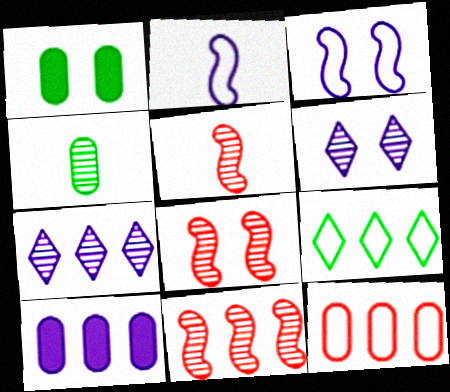[[2, 6, 10], 
[4, 6, 11], 
[4, 7, 8], 
[5, 8, 11], 
[9, 10, 11]]